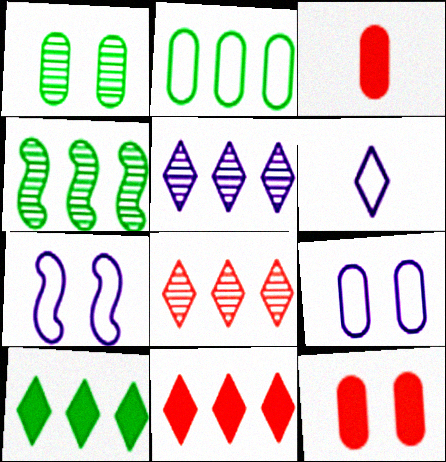[[1, 9, 12], 
[2, 4, 10], 
[4, 6, 12]]